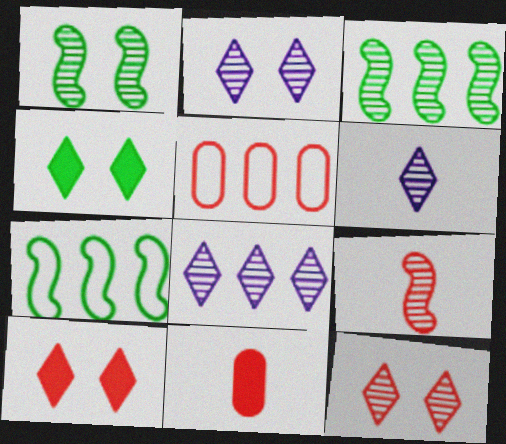[[2, 6, 8], 
[2, 7, 11], 
[5, 9, 10]]